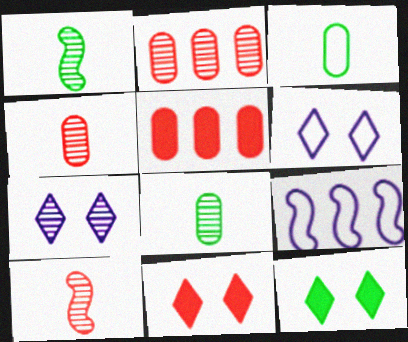[[1, 2, 7], 
[1, 5, 6], 
[4, 9, 12], 
[8, 9, 11]]